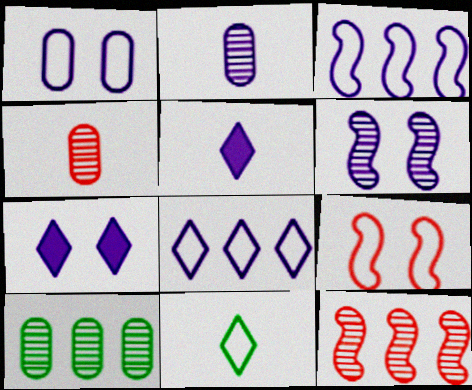[[1, 6, 7], 
[2, 3, 7], 
[5, 9, 10]]